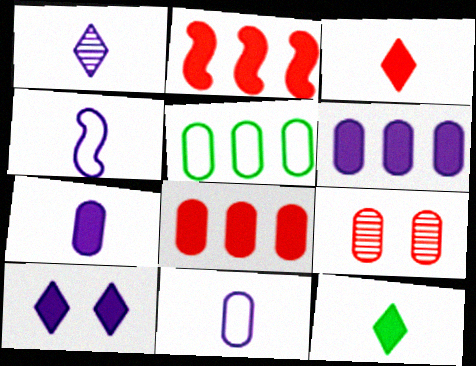[[1, 4, 7], 
[5, 7, 9]]